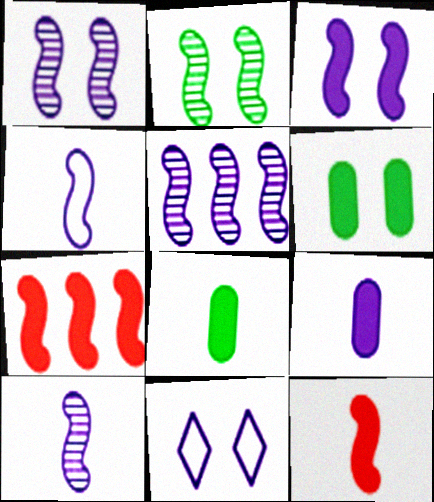[[1, 5, 10], 
[2, 4, 7], 
[3, 4, 5], 
[5, 9, 11]]